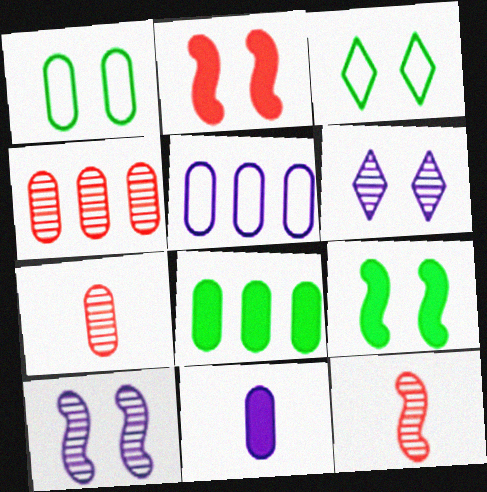[[1, 2, 6], 
[1, 4, 11], 
[4, 5, 8]]